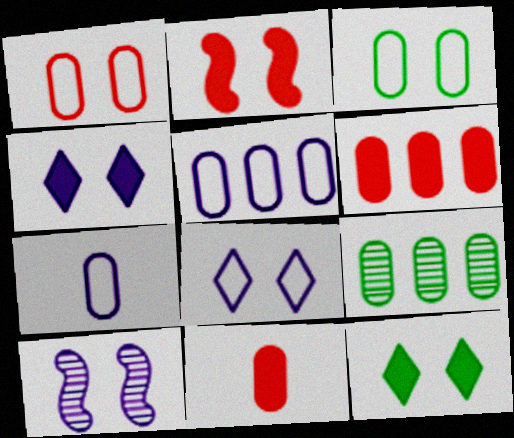[[1, 10, 12], 
[5, 6, 9]]